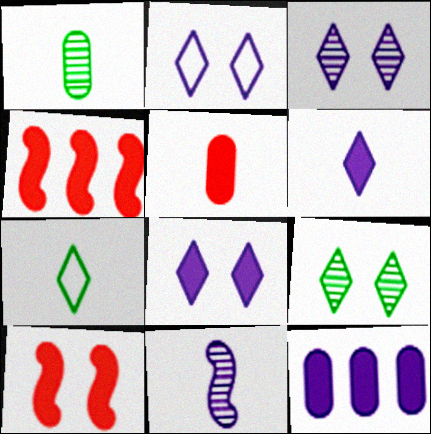[[1, 2, 4], 
[2, 3, 8], 
[2, 11, 12], 
[5, 7, 11]]